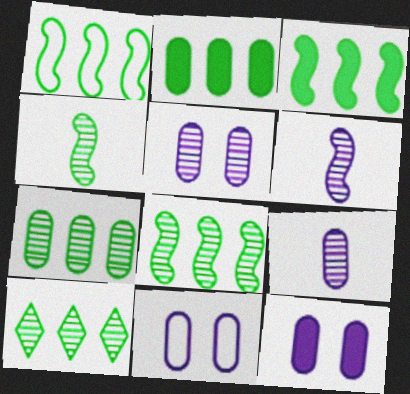[[1, 2, 10], 
[1, 3, 8], 
[5, 11, 12], 
[7, 8, 10]]